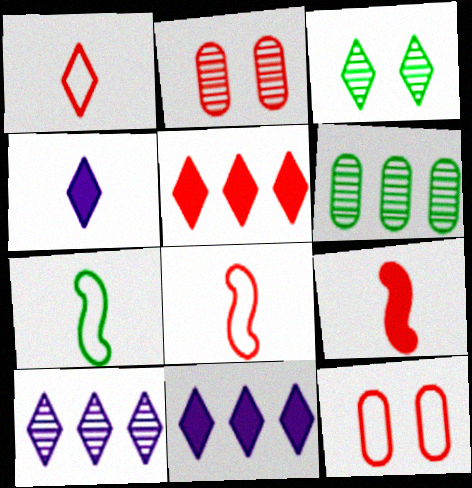[[1, 3, 11], 
[2, 5, 8], 
[2, 7, 11]]